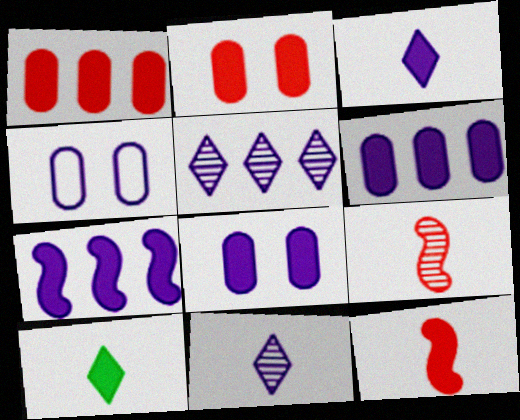[[2, 7, 10], 
[3, 7, 8], 
[4, 7, 11]]